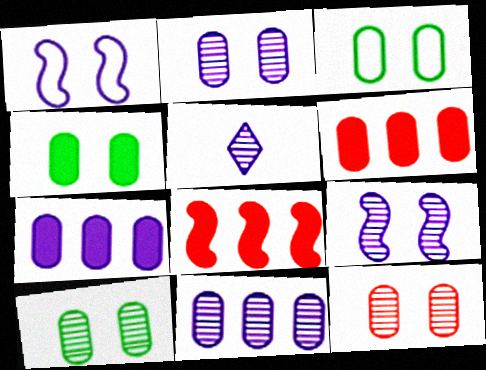[[1, 5, 7], 
[2, 10, 12], 
[3, 4, 10], 
[3, 5, 8], 
[5, 9, 11]]